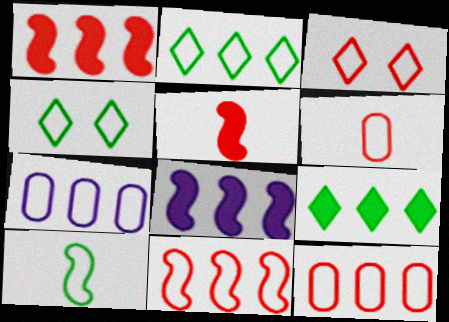[[2, 7, 11], 
[3, 6, 11], 
[3, 7, 10]]